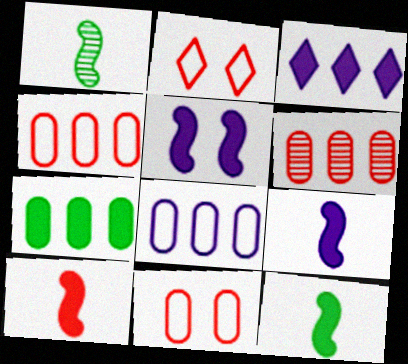[[1, 3, 11], 
[2, 6, 10], 
[6, 7, 8], 
[9, 10, 12]]